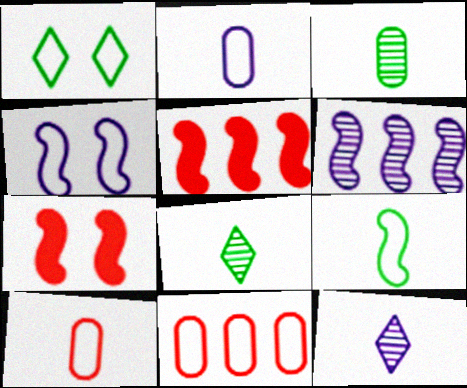[[6, 7, 9]]